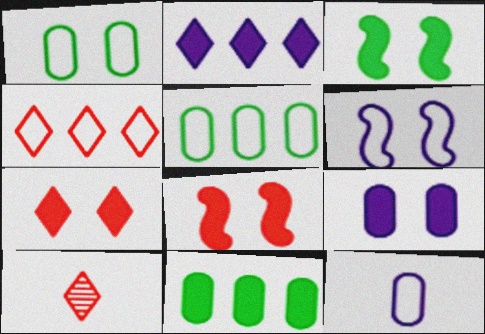[[3, 7, 9], 
[4, 7, 10], 
[6, 10, 11]]